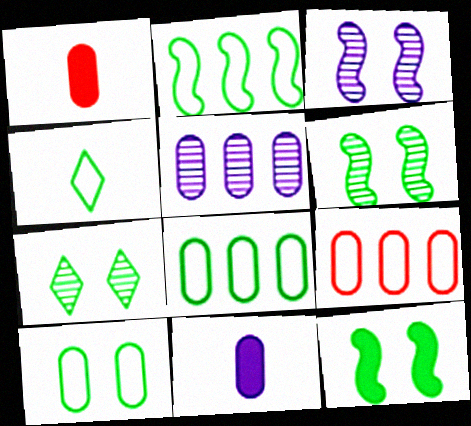[[1, 5, 10], 
[2, 4, 10], 
[7, 10, 12]]